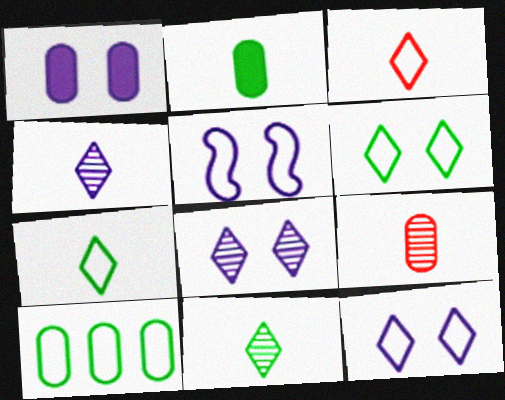[[1, 5, 8], 
[1, 9, 10], 
[3, 5, 10]]